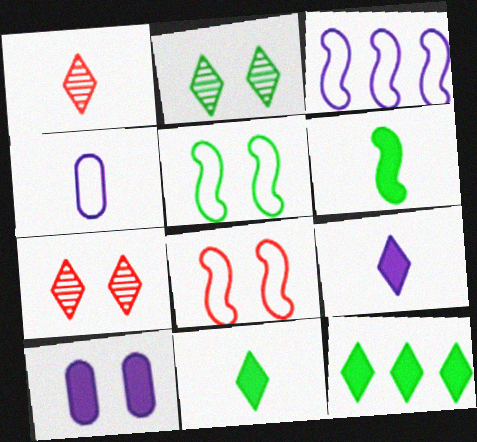[[1, 4, 6], 
[2, 8, 10], 
[5, 7, 10]]